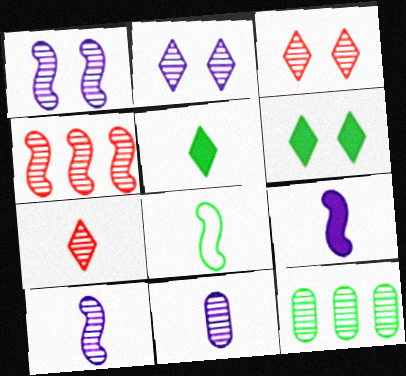[[1, 7, 12], 
[3, 10, 12], 
[6, 8, 12]]